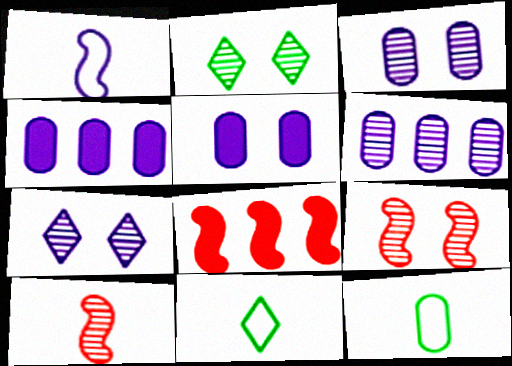[[1, 4, 7], 
[2, 3, 9], 
[2, 6, 10], 
[3, 8, 11], 
[4, 9, 11], 
[7, 8, 12]]